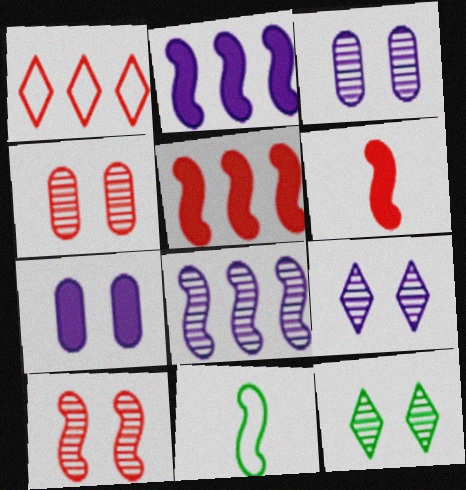[[1, 4, 6], 
[2, 10, 11], 
[3, 10, 12]]